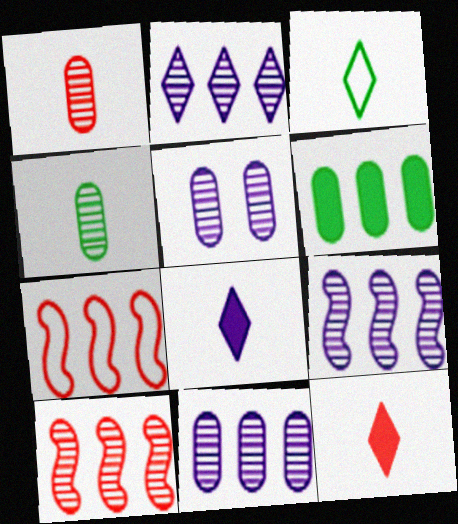[[2, 6, 7], 
[2, 9, 11]]